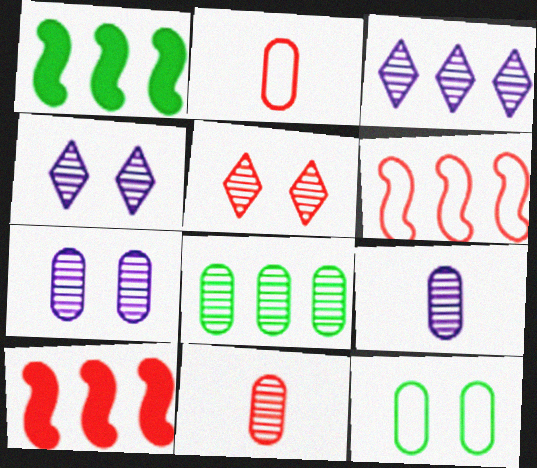[[1, 2, 4], 
[2, 5, 10], 
[7, 8, 11]]